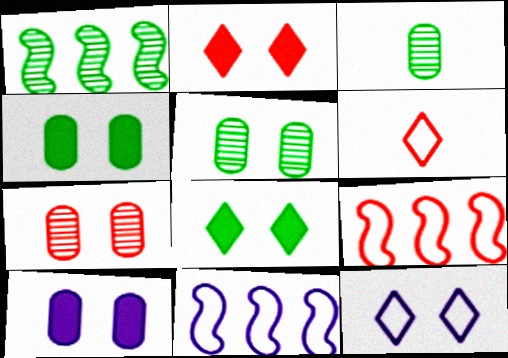[[1, 6, 10], 
[2, 3, 11]]